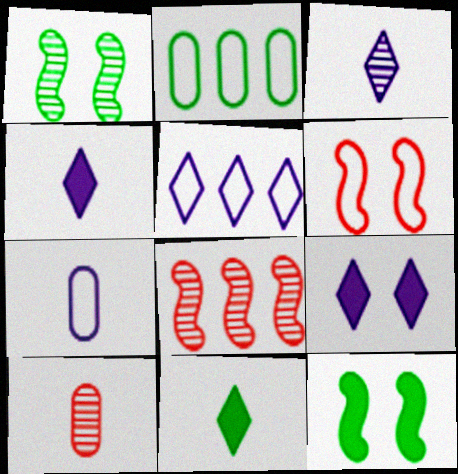[[1, 2, 11], 
[3, 5, 9], 
[5, 10, 12]]